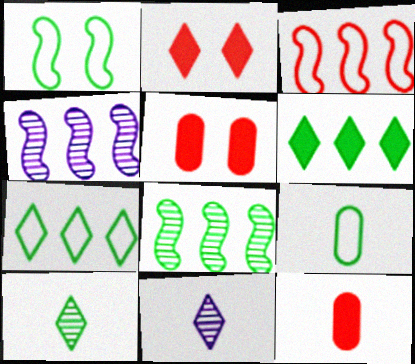[[1, 7, 9], 
[2, 4, 9], 
[2, 7, 11]]